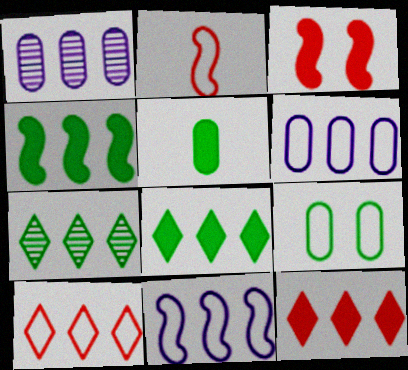[[1, 4, 10]]